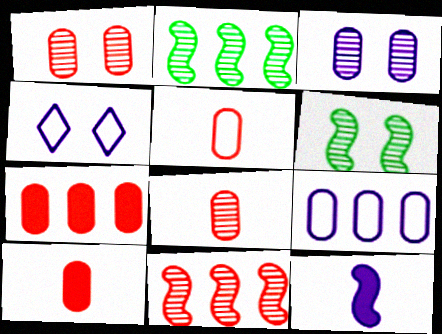[[1, 5, 7], 
[2, 4, 10], 
[5, 8, 10]]